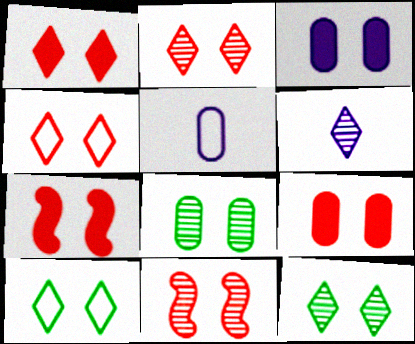[[1, 2, 4], 
[1, 7, 9], 
[3, 10, 11], 
[4, 9, 11]]